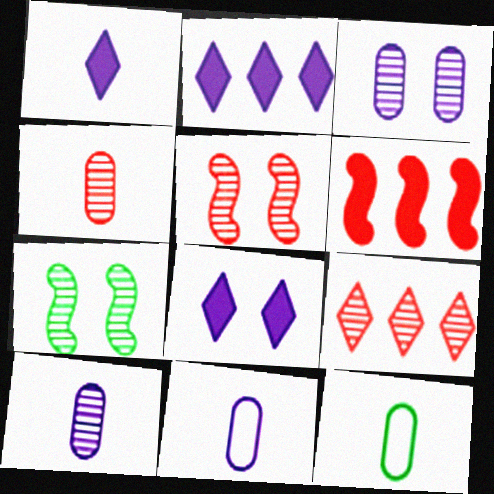[[1, 2, 8], 
[2, 5, 12], 
[4, 5, 9], 
[7, 9, 10]]